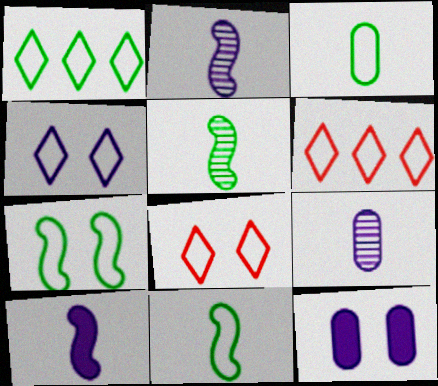[[1, 3, 7], 
[5, 6, 12]]